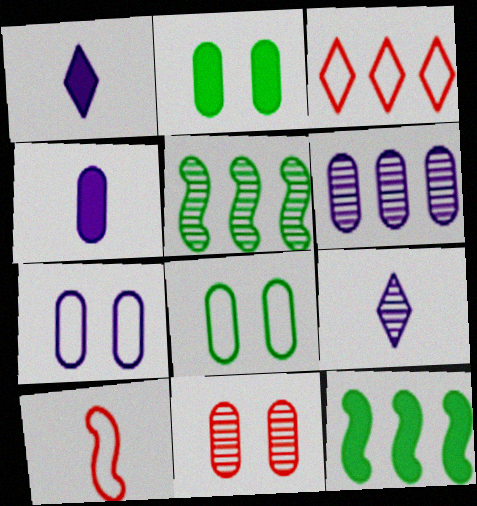[[2, 7, 11], 
[3, 6, 12], 
[4, 6, 7], 
[5, 9, 11]]